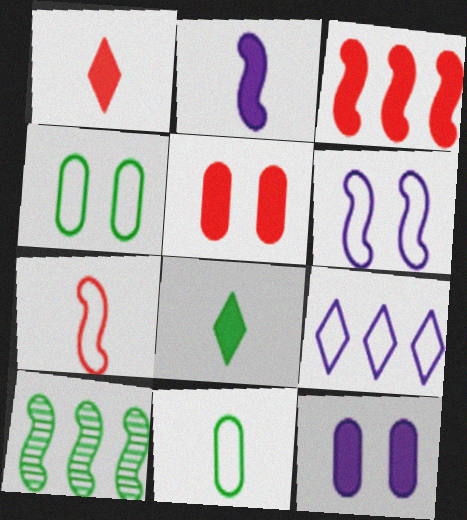[[1, 3, 5], 
[3, 8, 12], 
[4, 7, 9], 
[4, 8, 10]]